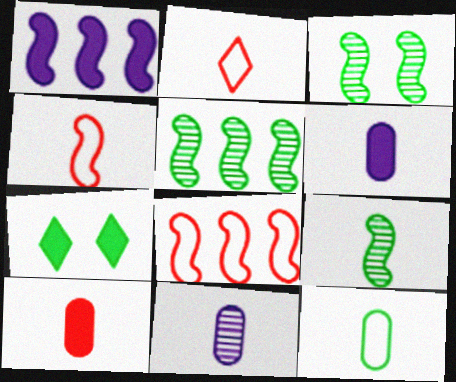[[1, 3, 4], 
[1, 5, 8], 
[1, 7, 10], 
[2, 6, 9], 
[3, 5, 9], 
[5, 7, 12], 
[7, 8, 11], 
[10, 11, 12]]